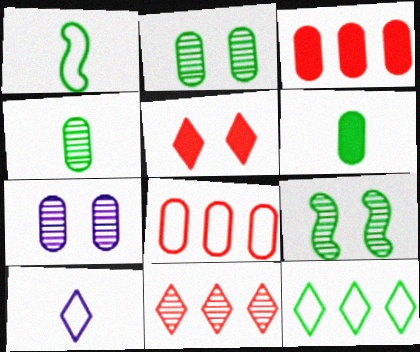[[3, 9, 10], 
[6, 7, 8], 
[6, 9, 12]]